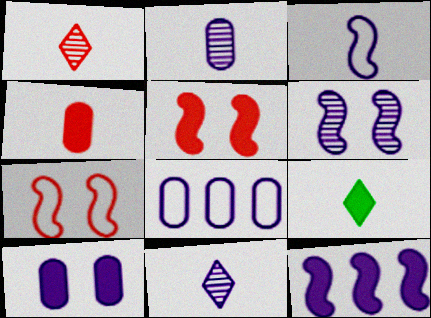[[2, 8, 10], 
[3, 6, 12]]